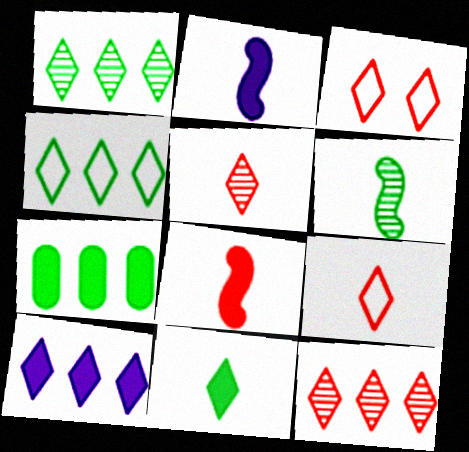[[4, 10, 12]]